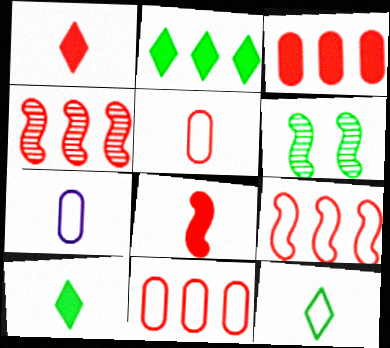[]